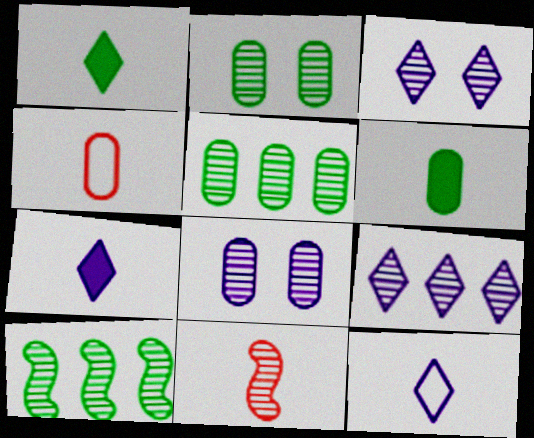[[2, 9, 11], 
[3, 5, 11], 
[6, 11, 12]]